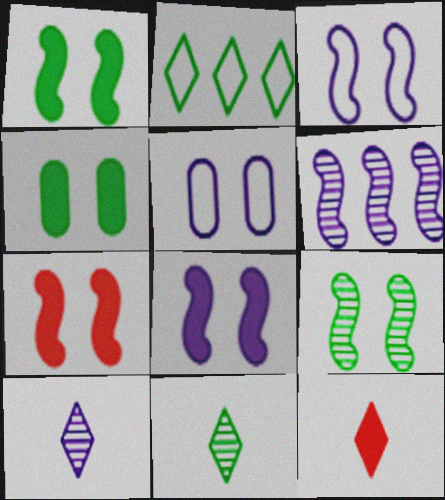[[1, 7, 8], 
[3, 7, 9]]